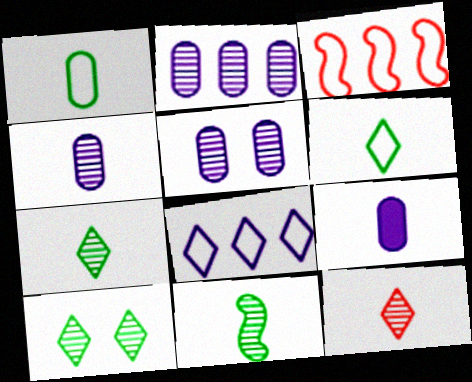[[2, 4, 5], 
[3, 9, 10], 
[4, 11, 12]]